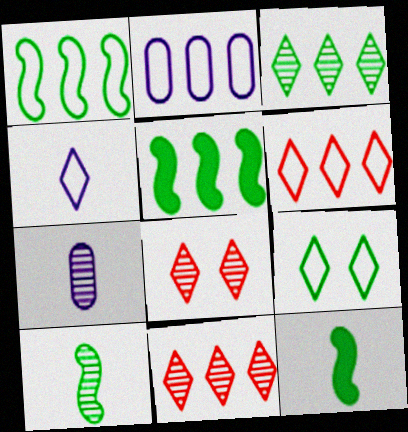[[1, 2, 6], 
[2, 5, 11], 
[2, 8, 12], 
[4, 6, 9]]